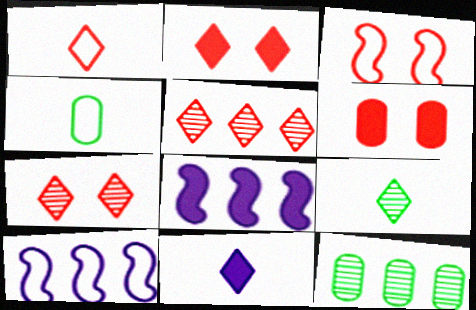[[1, 2, 5], 
[1, 9, 11], 
[3, 6, 7], 
[3, 11, 12], 
[4, 7, 8], 
[6, 9, 10]]